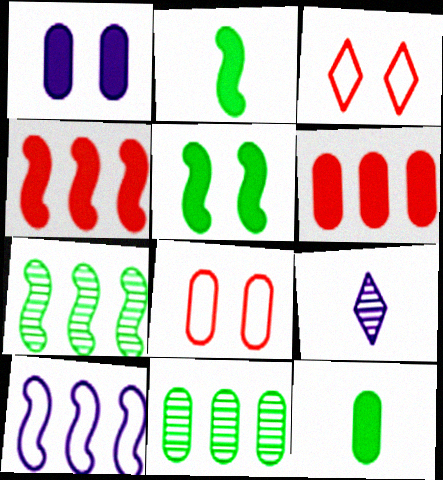[[1, 6, 12], 
[1, 9, 10], 
[4, 7, 10]]